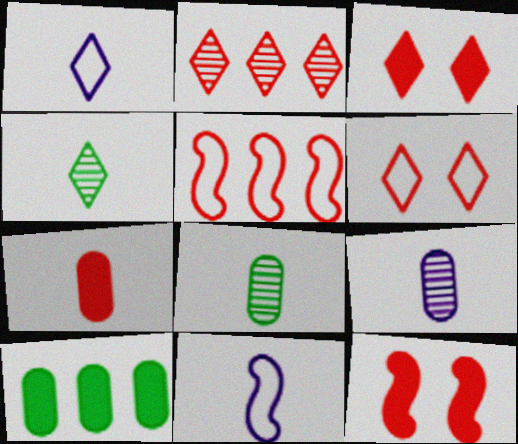[[4, 7, 11]]